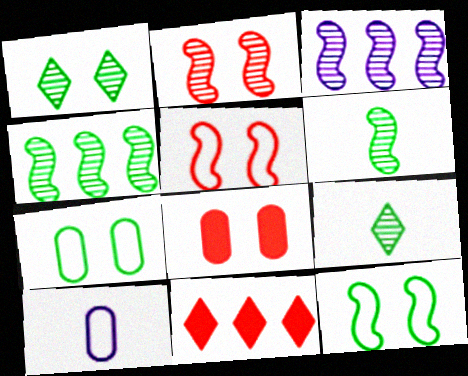[[2, 3, 6]]